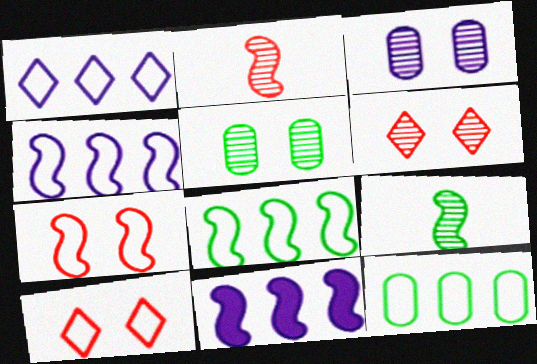[[7, 9, 11]]